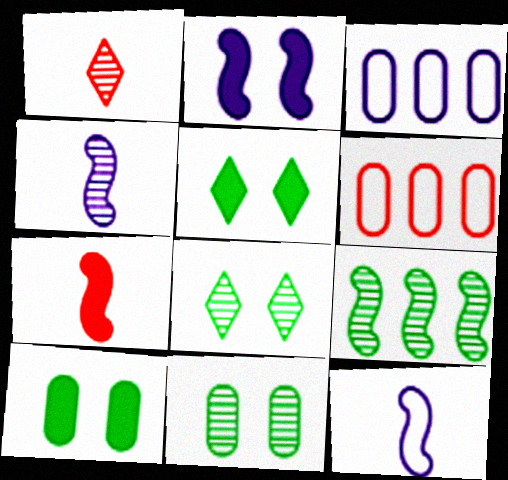[[3, 7, 8], 
[4, 5, 6]]